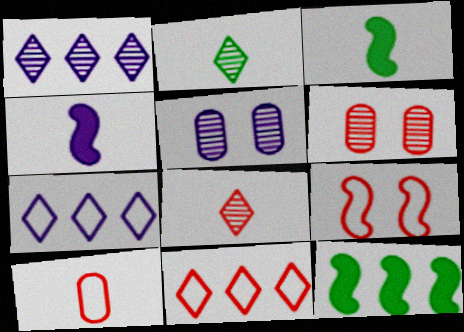[[2, 4, 10], 
[3, 5, 11], 
[3, 6, 7], 
[4, 5, 7], 
[9, 10, 11]]